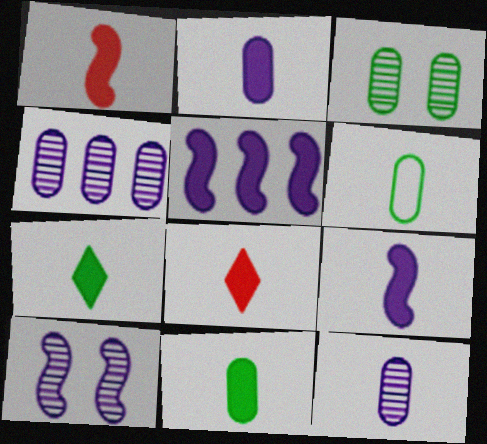[[1, 2, 7], 
[8, 9, 11]]